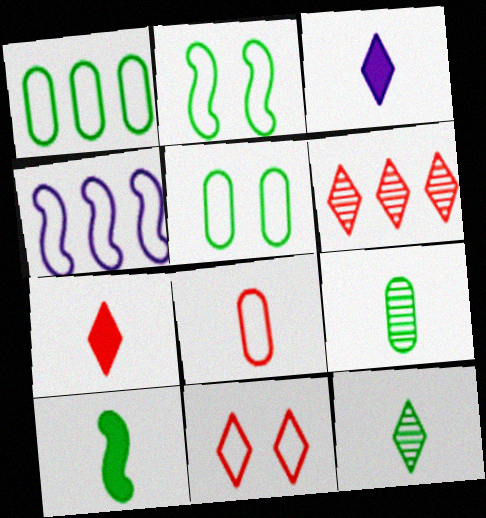[[6, 7, 11]]